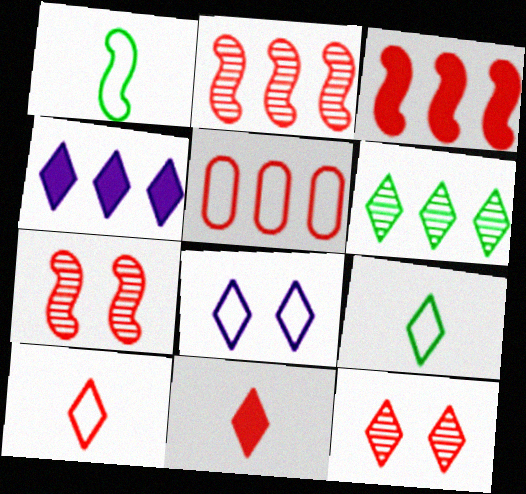[[1, 5, 8], 
[4, 9, 12], 
[5, 7, 11], 
[6, 8, 11]]